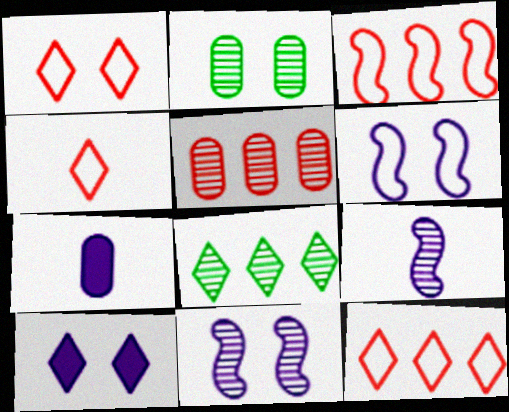[[1, 4, 12], 
[4, 8, 10]]